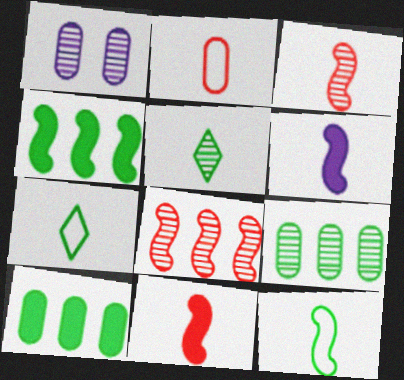[[1, 2, 10], 
[1, 5, 8], 
[2, 5, 6], 
[3, 6, 12]]